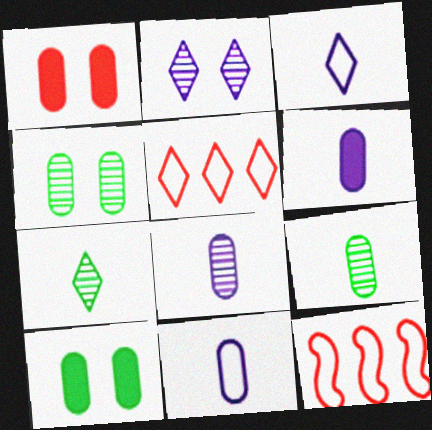[[6, 8, 11]]